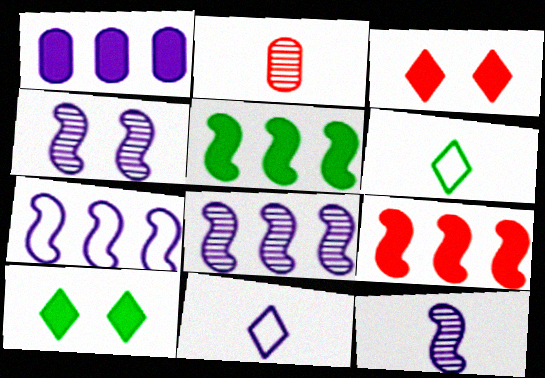[[1, 4, 11], 
[2, 7, 10], 
[4, 8, 12]]